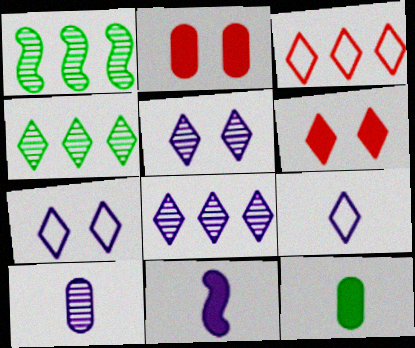[[1, 2, 9], 
[4, 6, 9], 
[9, 10, 11]]